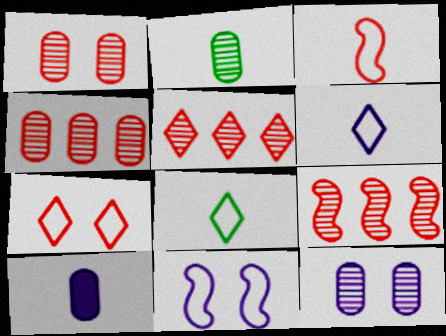[[2, 4, 12], 
[4, 5, 9]]